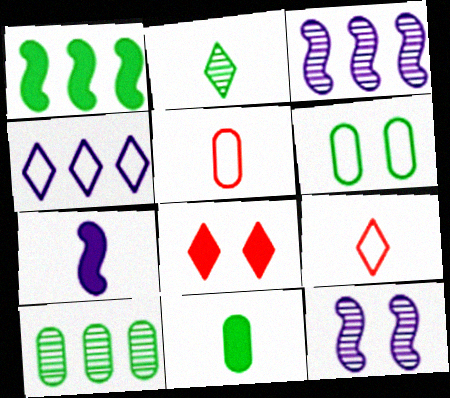[[1, 2, 6], 
[2, 4, 8], 
[2, 5, 7], 
[6, 8, 12], 
[6, 10, 11]]